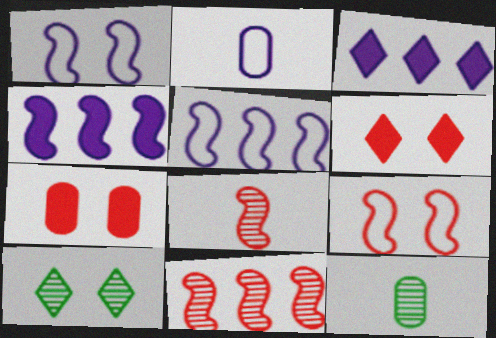[[1, 7, 10], 
[3, 9, 12], 
[5, 6, 12]]